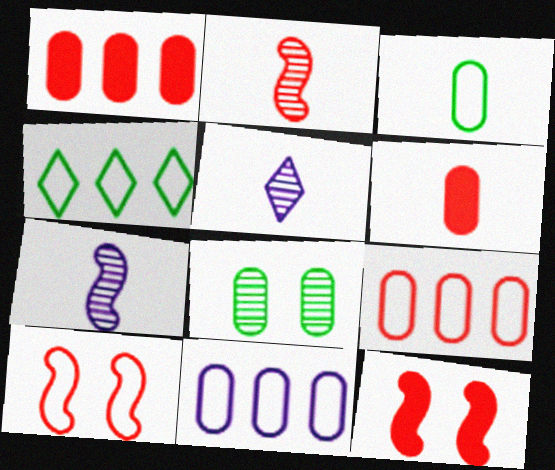[[6, 8, 11]]